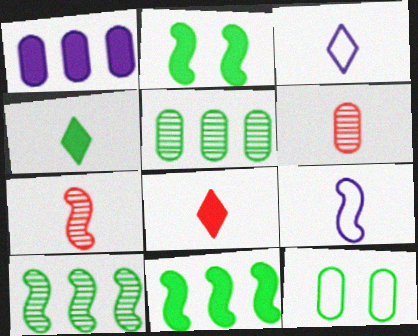[[1, 2, 8], 
[1, 6, 12], 
[4, 6, 9], 
[4, 10, 12]]